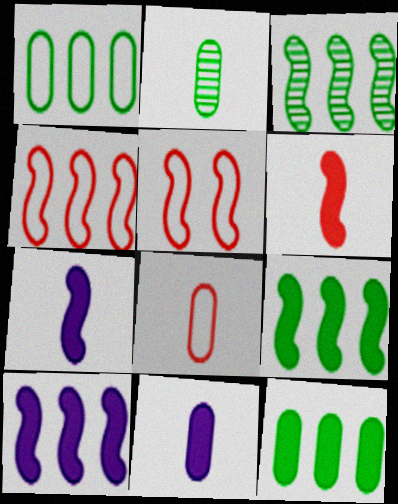[[2, 8, 11], 
[3, 4, 10], 
[3, 5, 7]]